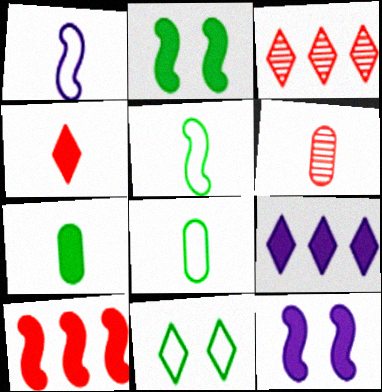[[3, 8, 12]]